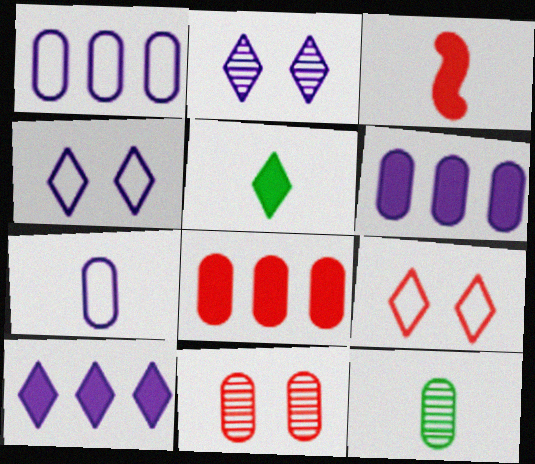[]